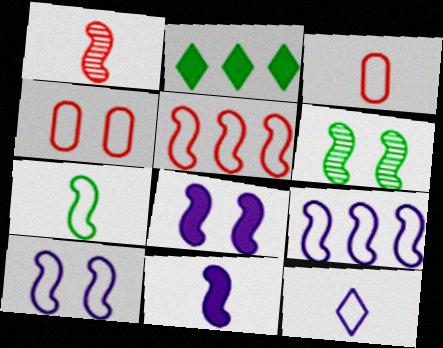[[1, 7, 11], 
[3, 7, 12], 
[5, 6, 11], 
[5, 7, 10]]